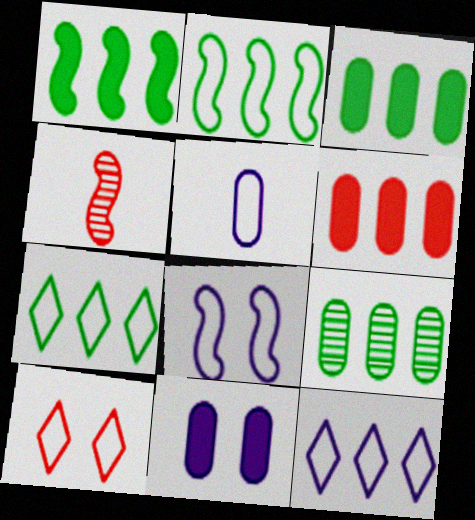[[1, 4, 8], 
[1, 7, 9], 
[2, 5, 10], 
[4, 6, 10], 
[4, 7, 11], 
[5, 8, 12]]